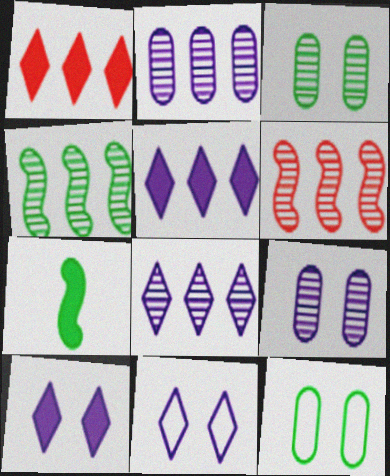[]